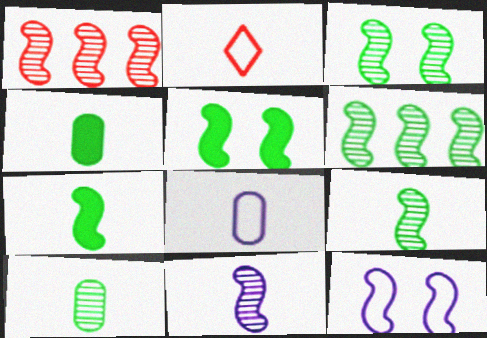[[1, 3, 11], 
[1, 7, 12], 
[2, 4, 11], 
[3, 6, 9]]